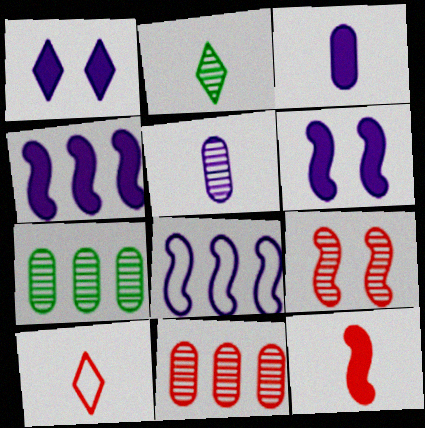[[1, 3, 4], 
[1, 5, 8], 
[6, 7, 10]]